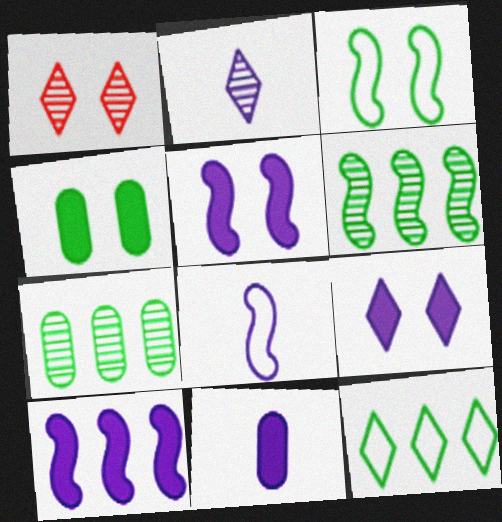[[2, 8, 11], 
[9, 10, 11]]